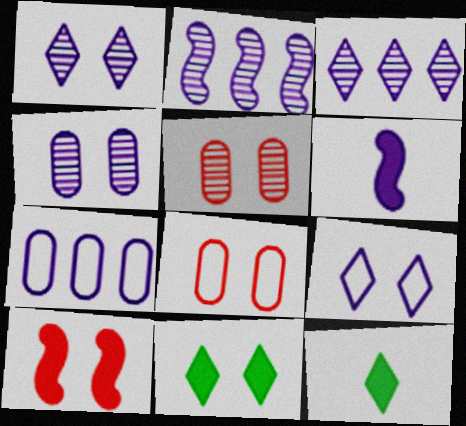[[1, 6, 7], 
[2, 8, 12]]